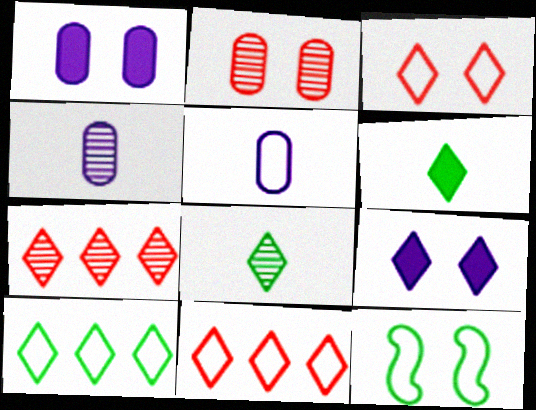[[2, 9, 12], 
[5, 11, 12], 
[8, 9, 11]]